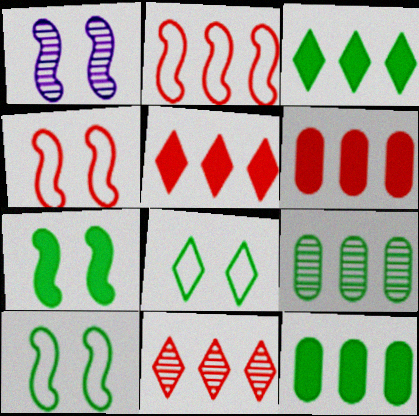[[1, 4, 7], 
[2, 6, 11]]